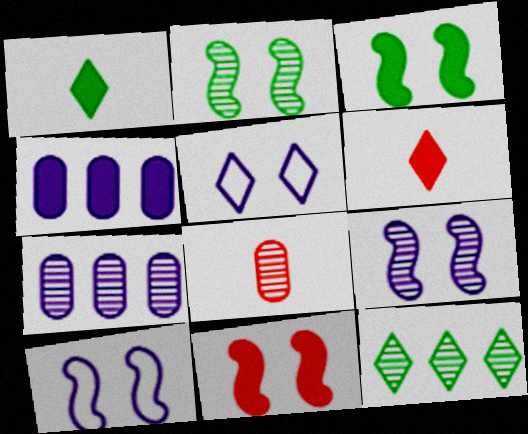[[1, 4, 11], 
[2, 10, 11], 
[3, 4, 6], 
[5, 6, 12], 
[8, 9, 12]]